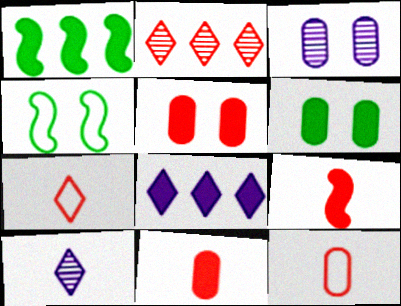[[1, 3, 7], 
[6, 8, 9]]